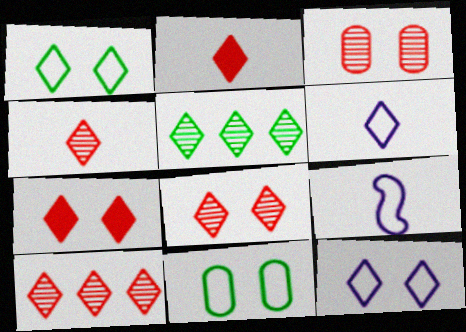[[2, 5, 12], 
[4, 8, 10], 
[5, 6, 7]]